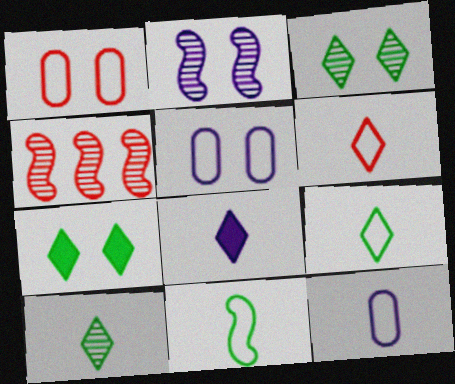[[1, 2, 7], 
[4, 7, 12], 
[6, 8, 10], 
[6, 11, 12]]